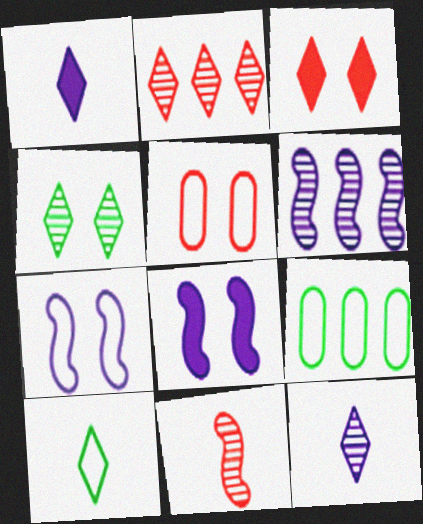[[2, 4, 12], 
[4, 5, 8]]